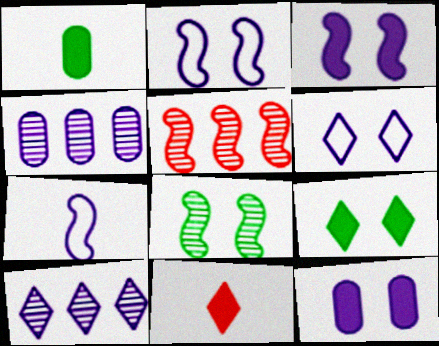[[1, 5, 6], 
[7, 10, 12]]